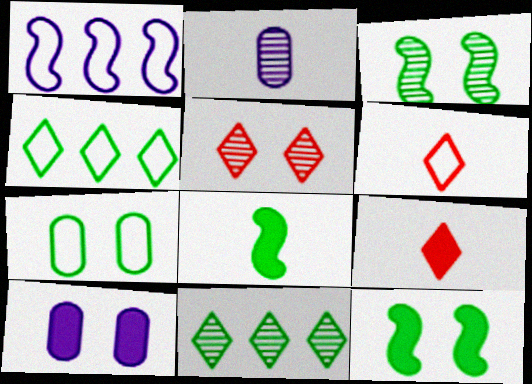[[1, 6, 7], 
[2, 6, 8], 
[7, 8, 11]]